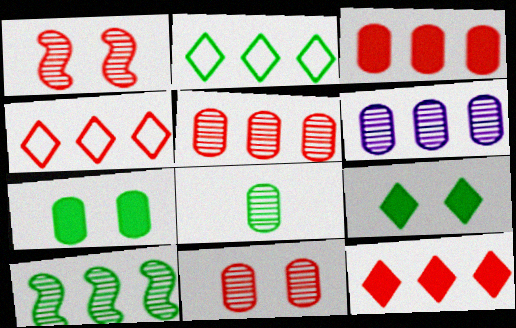[[6, 8, 11]]